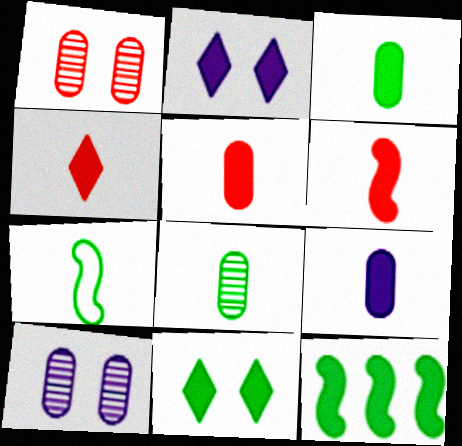[[2, 5, 12], 
[3, 5, 9], 
[3, 11, 12], 
[4, 5, 6]]